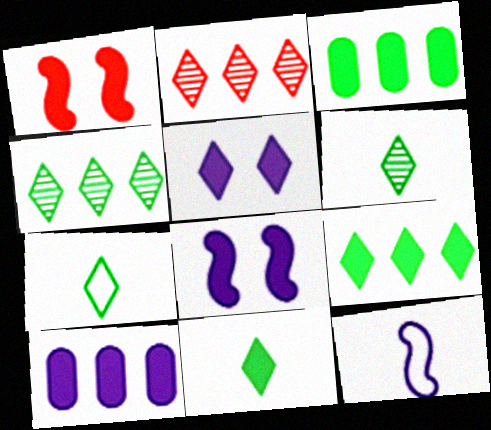[[1, 10, 11], 
[2, 5, 7], 
[6, 7, 11]]